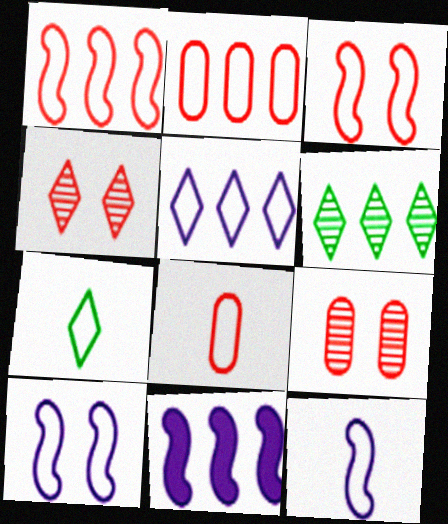[[2, 6, 11], 
[2, 7, 10], 
[7, 8, 12], 
[7, 9, 11]]